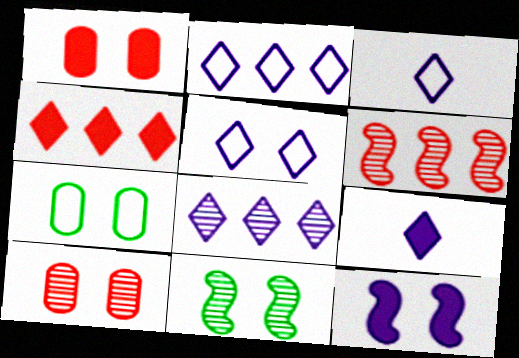[[1, 5, 11], 
[2, 3, 5], 
[5, 8, 9], 
[6, 7, 9]]